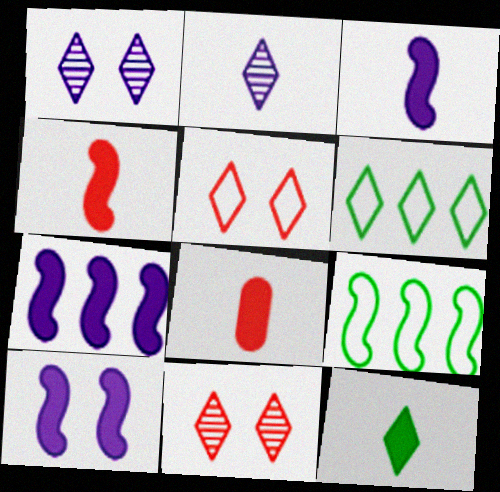[[1, 8, 9], 
[3, 7, 10], 
[3, 8, 12]]